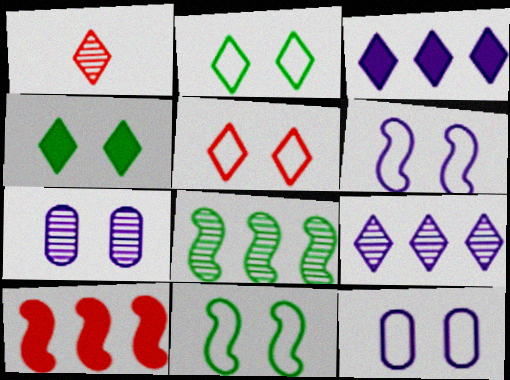[[1, 2, 3], 
[1, 7, 8], 
[5, 11, 12]]